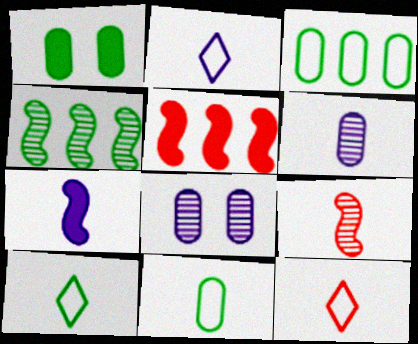[[1, 4, 10], 
[2, 6, 7], 
[2, 10, 12], 
[5, 8, 10]]